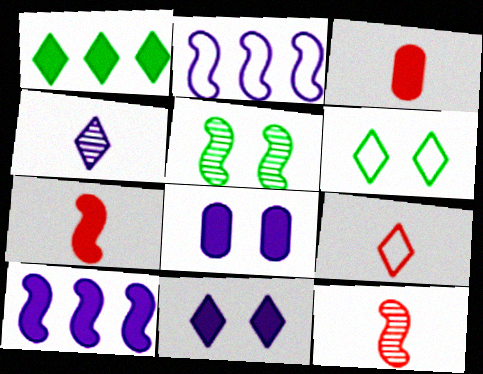[[1, 7, 8], 
[2, 4, 8], 
[2, 5, 7], 
[3, 9, 12]]